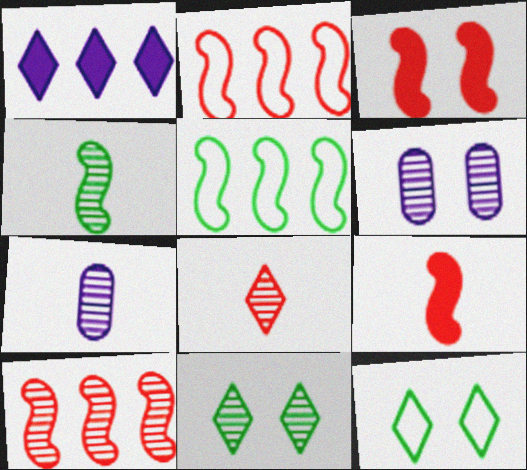[[1, 8, 12], 
[3, 6, 12], 
[4, 7, 8], 
[7, 10, 11]]